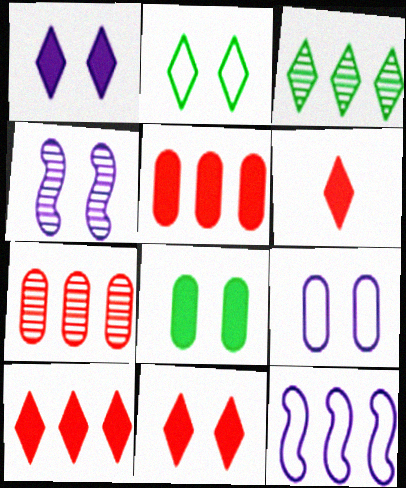[[1, 4, 9], 
[3, 5, 12], 
[6, 10, 11]]